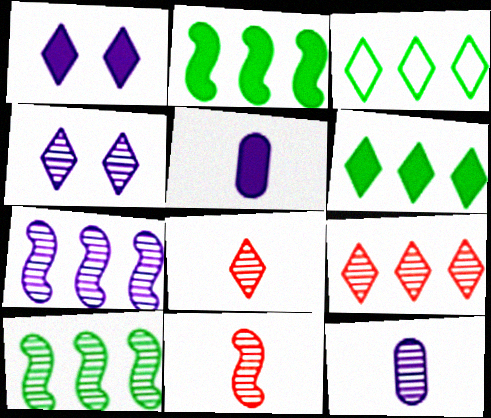[[1, 3, 8], 
[4, 7, 12]]